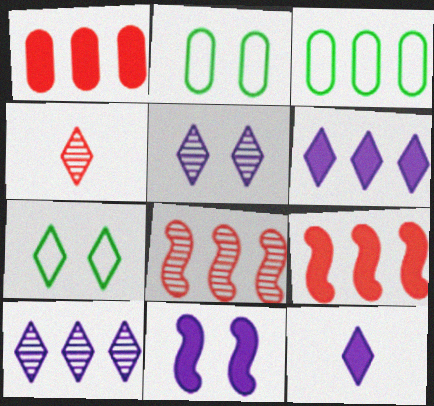[[2, 8, 12], 
[3, 4, 11], 
[3, 6, 8], 
[3, 9, 10], 
[4, 6, 7]]